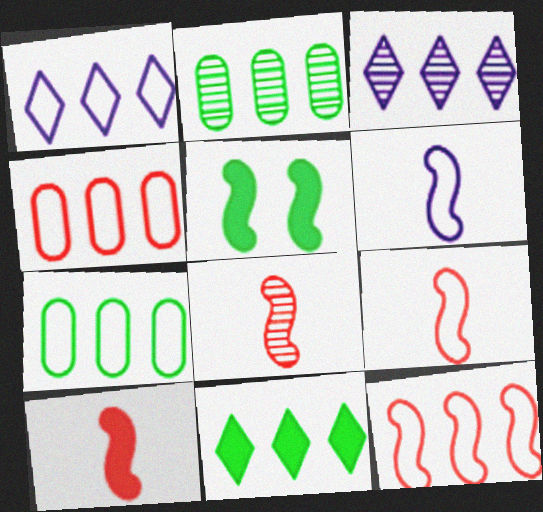[[1, 7, 12], 
[8, 9, 10]]